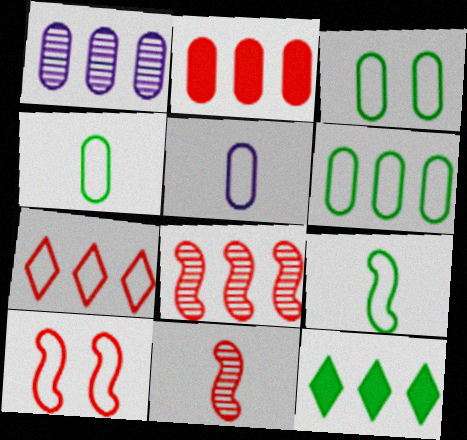[[1, 2, 6], 
[2, 7, 8], 
[3, 4, 6]]